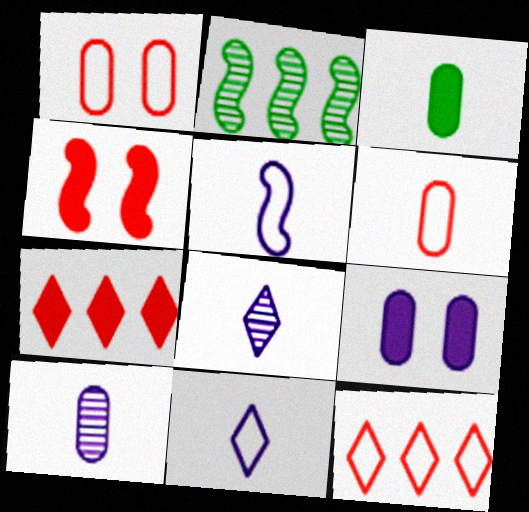[[2, 4, 5], 
[3, 6, 10]]